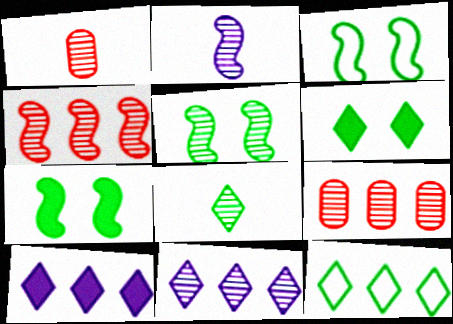[[1, 2, 8], 
[1, 3, 10], 
[1, 5, 11], 
[2, 4, 5], 
[3, 5, 7], 
[6, 8, 12]]